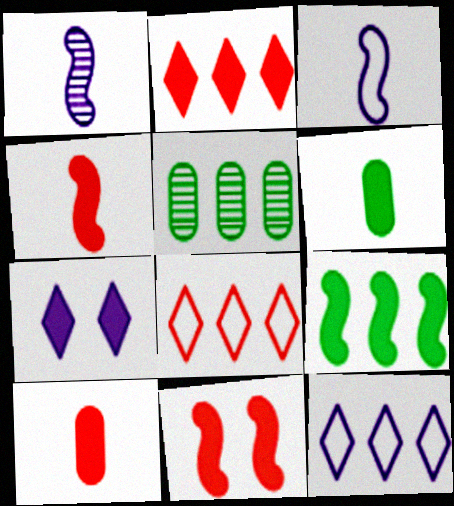[[2, 10, 11], 
[7, 9, 10]]